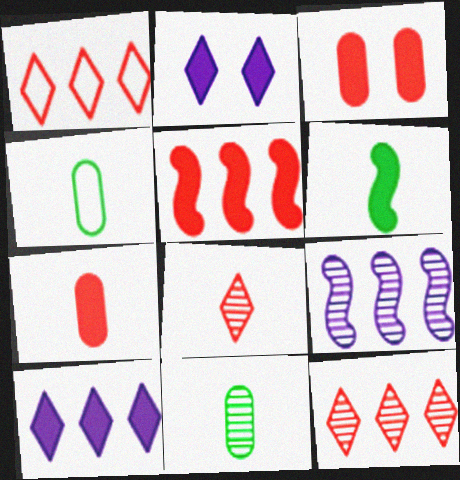[[3, 6, 10]]